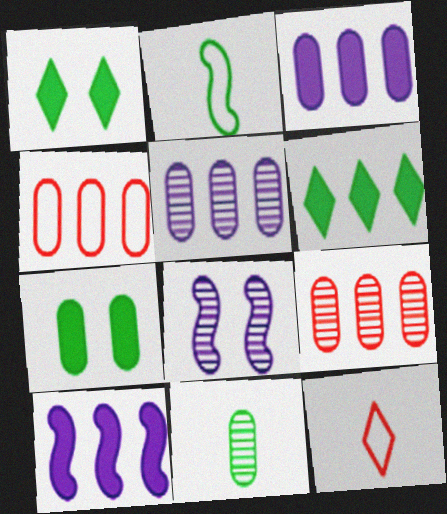[]